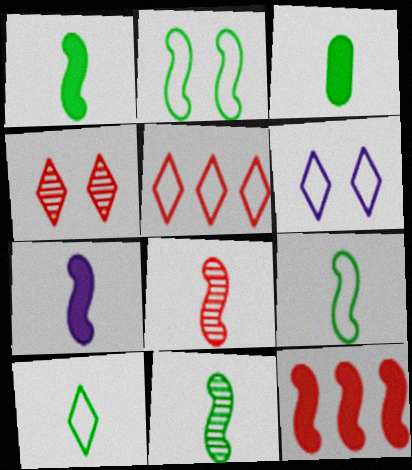[[1, 9, 11], 
[3, 10, 11], 
[5, 6, 10], 
[7, 8, 9]]